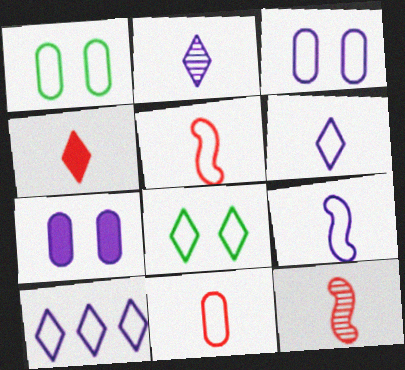[[1, 5, 10], 
[3, 9, 10], 
[4, 11, 12]]